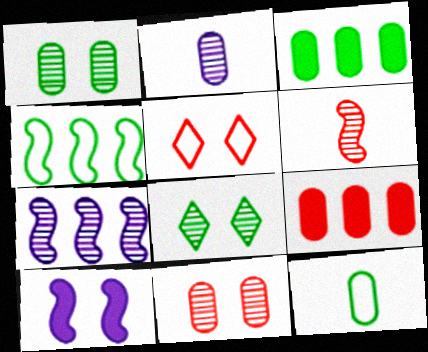[[1, 3, 12], 
[1, 5, 10], 
[4, 6, 10], 
[5, 6, 9]]